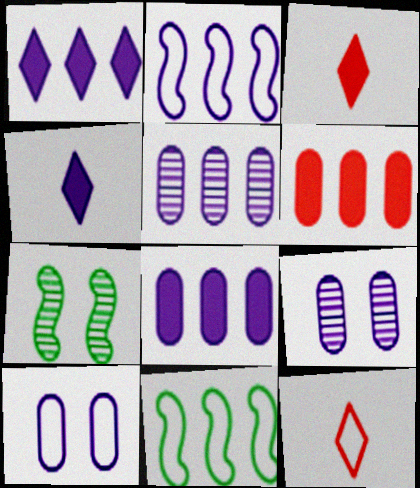[[1, 2, 5], 
[2, 4, 9], 
[3, 9, 11], 
[7, 8, 12], 
[10, 11, 12]]